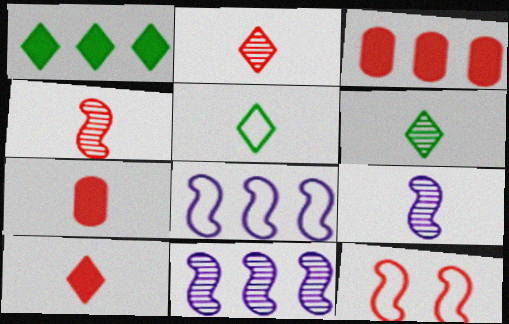[[2, 3, 12], 
[5, 7, 9]]